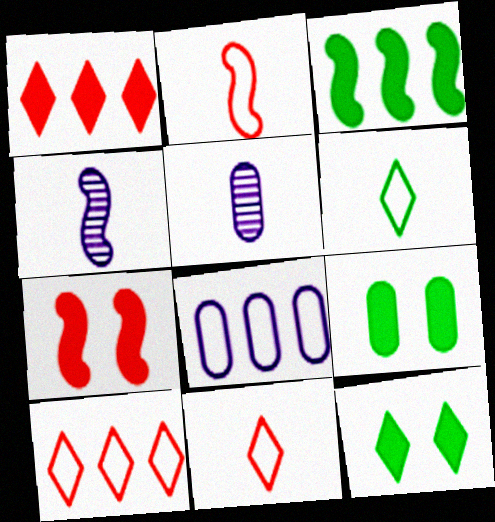[[4, 9, 10]]